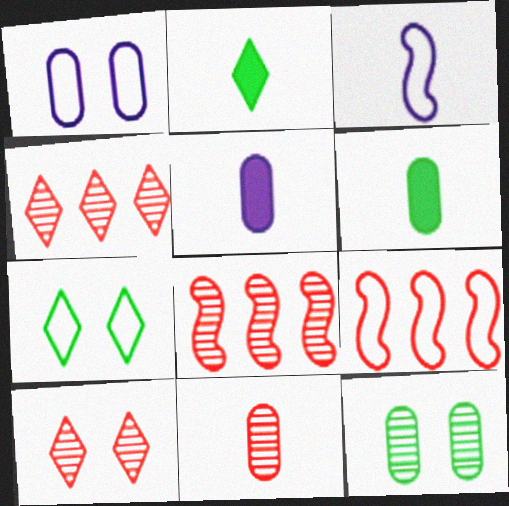[[1, 2, 8], 
[2, 3, 11], 
[5, 7, 8], 
[8, 10, 11]]